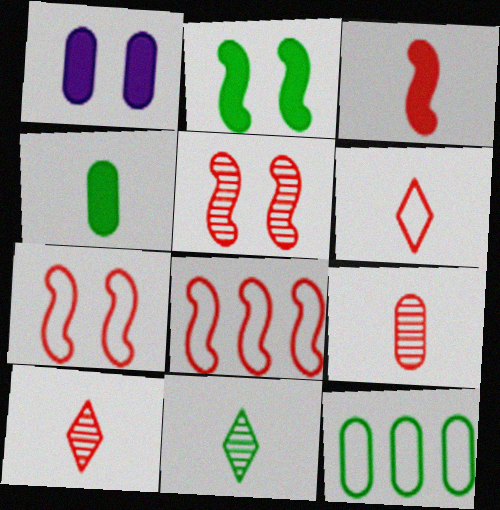[[1, 8, 11], 
[1, 9, 12], 
[2, 11, 12], 
[3, 5, 8], 
[3, 6, 9]]